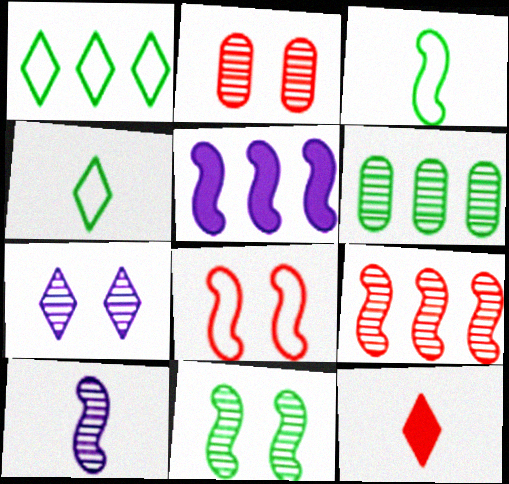[[1, 7, 12], 
[2, 4, 5], 
[2, 7, 11], 
[9, 10, 11]]